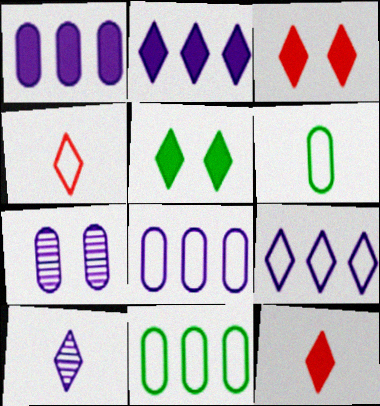[[2, 5, 12]]